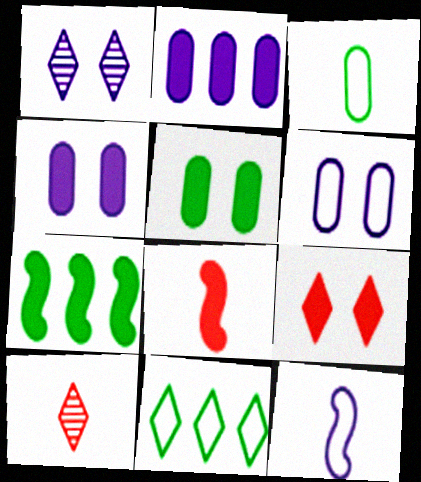[[1, 2, 12], 
[6, 7, 10]]